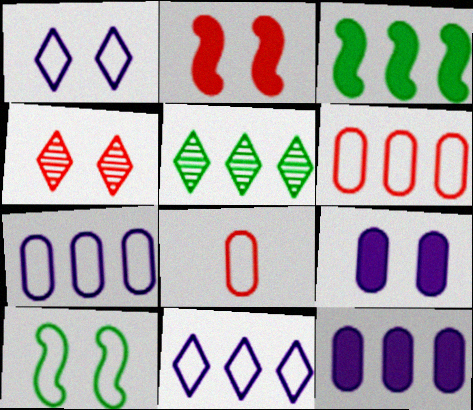[[4, 9, 10], 
[8, 10, 11]]